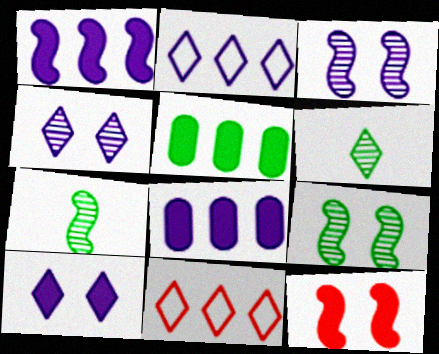[[6, 10, 11]]